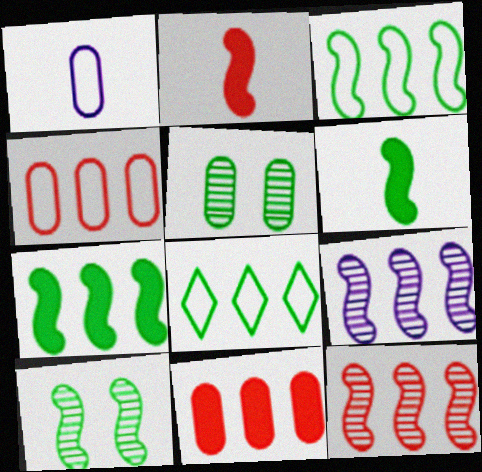[[1, 5, 11], 
[3, 6, 10], 
[5, 6, 8], 
[8, 9, 11]]